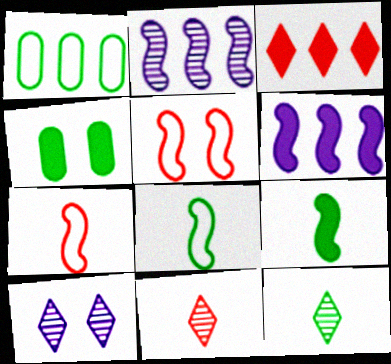[[1, 2, 3], 
[2, 5, 9], 
[4, 5, 10]]